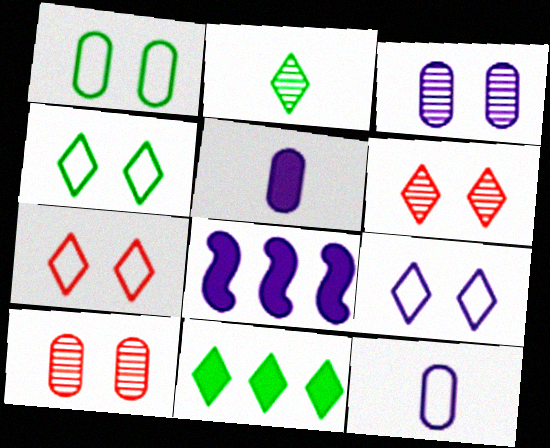[[2, 4, 11], 
[4, 7, 9]]